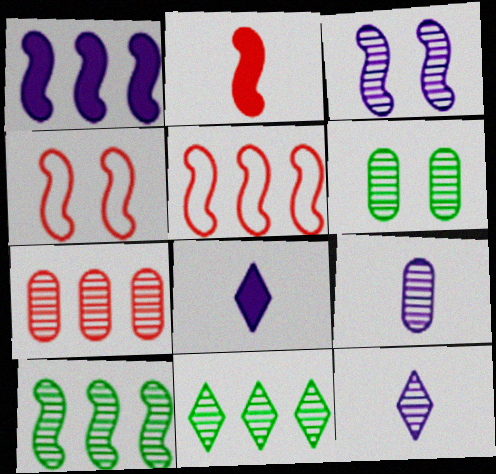[[1, 5, 10], 
[5, 6, 8], 
[6, 7, 9]]